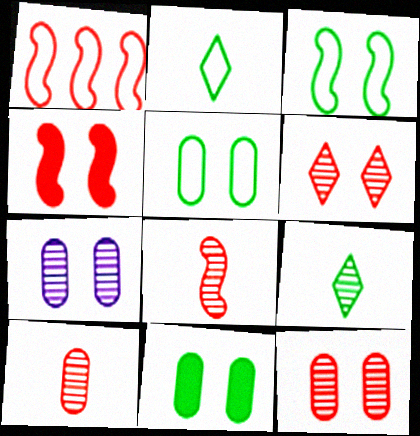[[1, 4, 8]]